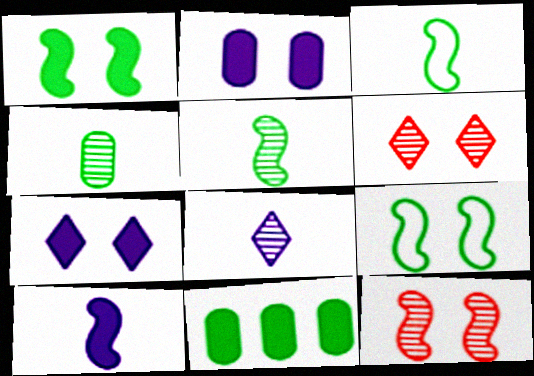[[2, 6, 9]]